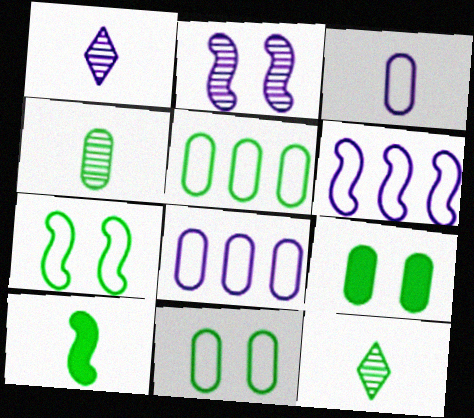[[4, 5, 9]]